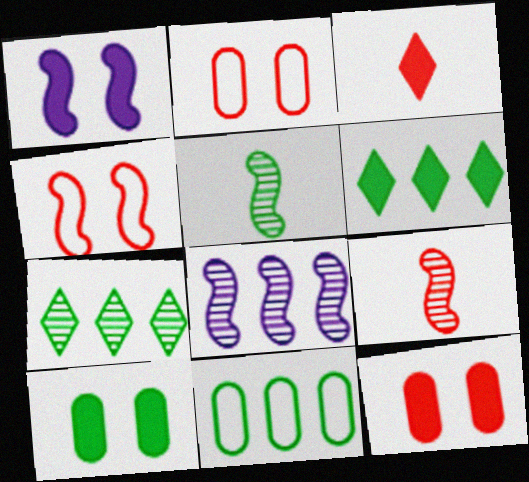[]